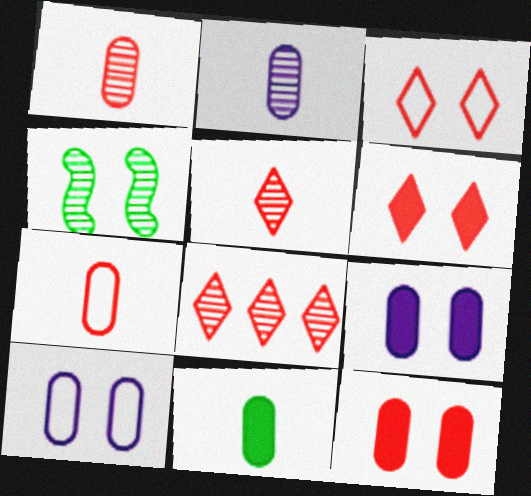[[2, 4, 8], 
[2, 7, 11], 
[3, 4, 9], 
[4, 6, 10]]